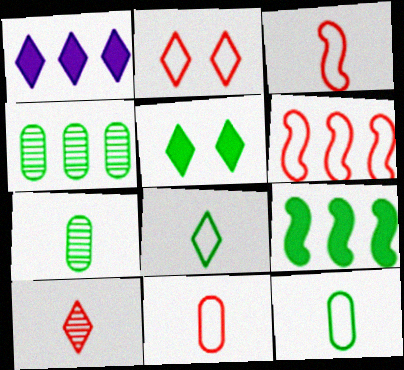[[1, 4, 6], 
[2, 6, 11]]